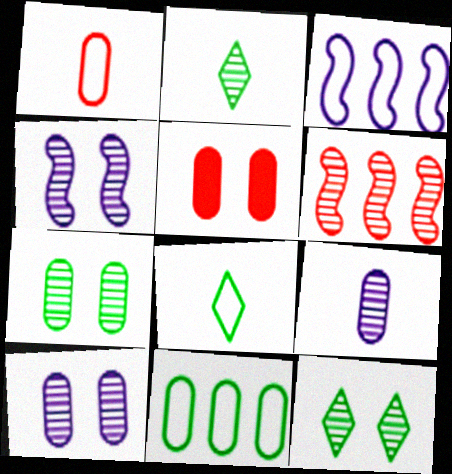[[2, 3, 5], 
[2, 6, 10], 
[5, 9, 11], 
[6, 9, 12]]